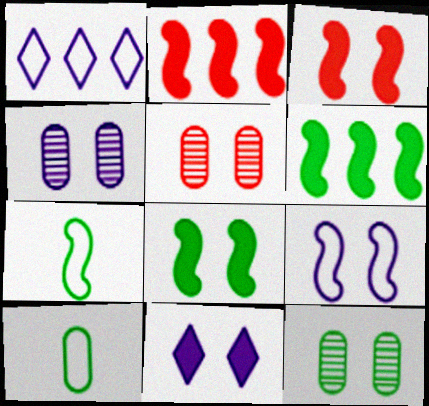[[4, 5, 12], 
[4, 9, 11]]